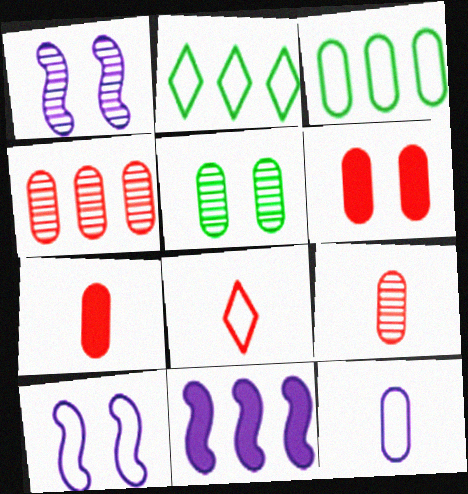[[1, 2, 7], 
[2, 4, 11], 
[3, 8, 10], 
[5, 8, 11]]